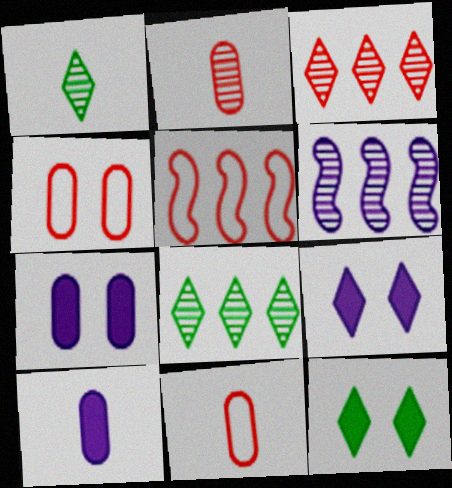[[1, 5, 7], 
[6, 11, 12]]